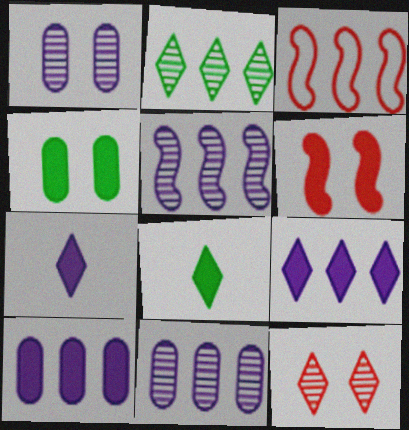[[1, 3, 8], 
[2, 3, 10], 
[6, 8, 10]]